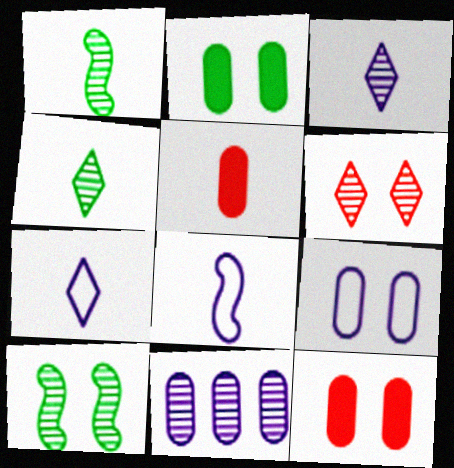[[1, 5, 7], 
[1, 6, 11], 
[4, 5, 8]]